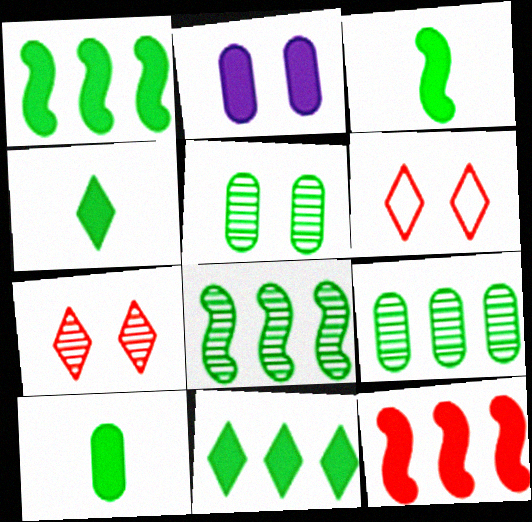[[2, 4, 12], 
[3, 4, 10]]